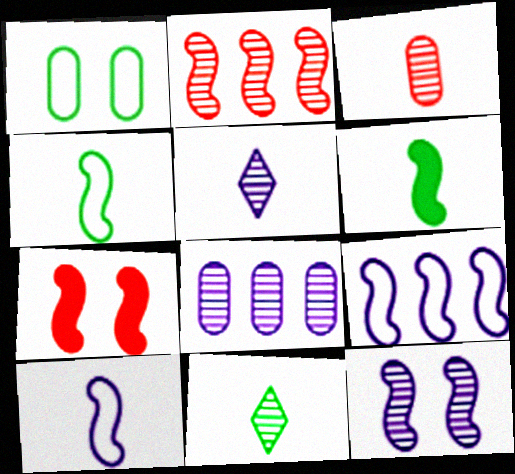[[5, 8, 12]]